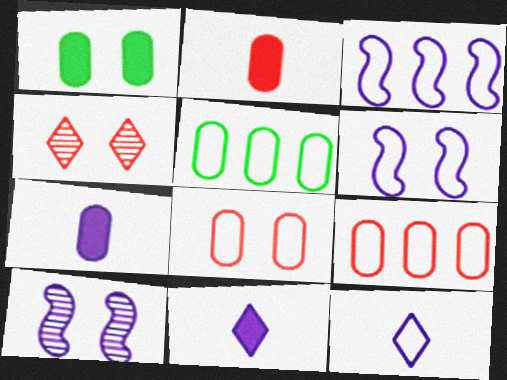[[1, 4, 6]]